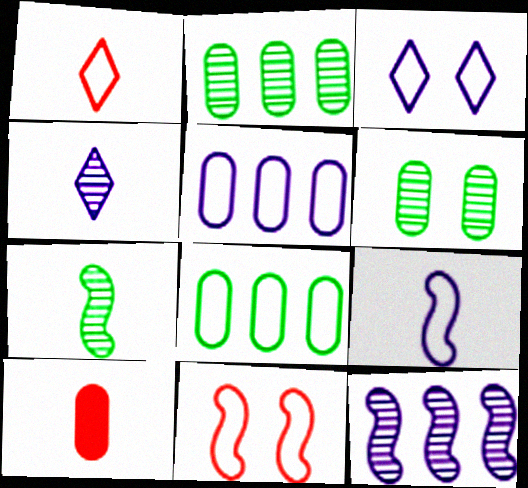[[3, 5, 9], 
[5, 6, 10]]